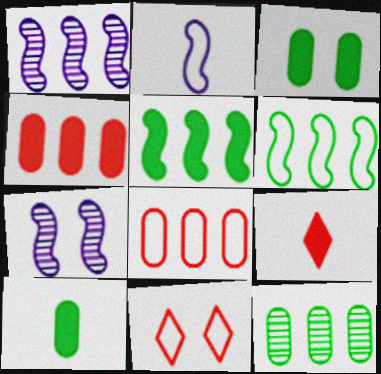[[1, 10, 11], 
[3, 7, 11]]